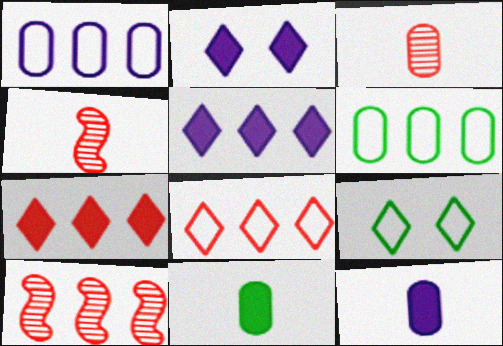[[2, 4, 6], 
[5, 6, 10], 
[9, 10, 12]]